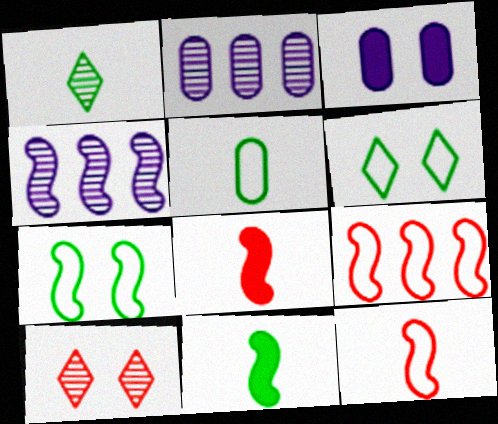[[1, 3, 9], 
[1, 5, 11], 
[2, 6, 8], 
[3, 7, 10], 
[4, 7, 8]]